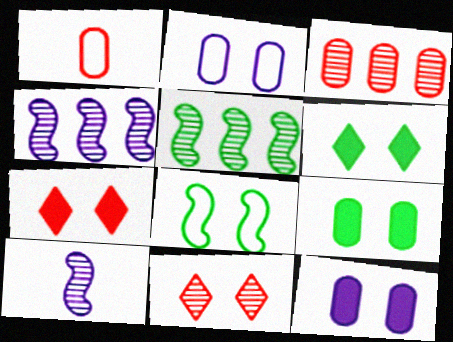[[1, 4, 6], 
[8, 11, 12]]